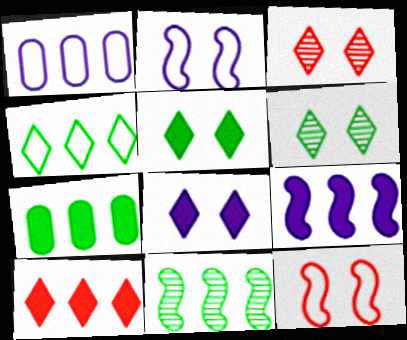[[1, 10, 11], 
[4, 7, 11], 
[7, 9, 10]]